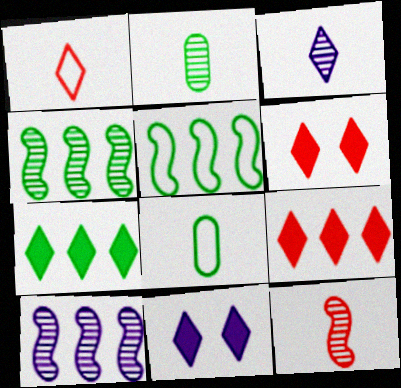[[2, 3, 12], 
[6, 8, 10]]